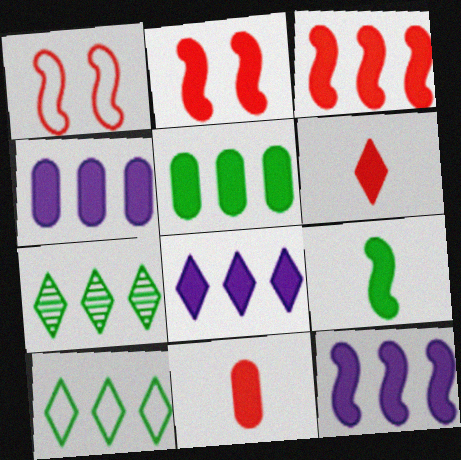[[2, 9, 12], 
[3, 5, 8], 
[4, 8, 12]]